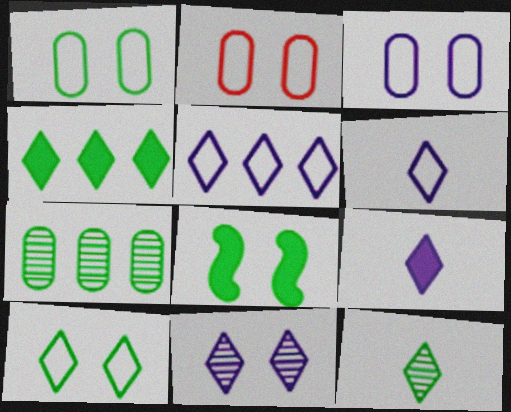[[1, 2, 3], 
[2, 8, 11], 
[4, 10, 12], 
[5, 9, 11]]